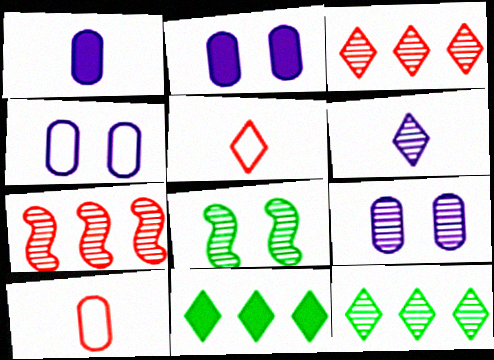[[2, 4, 9]]